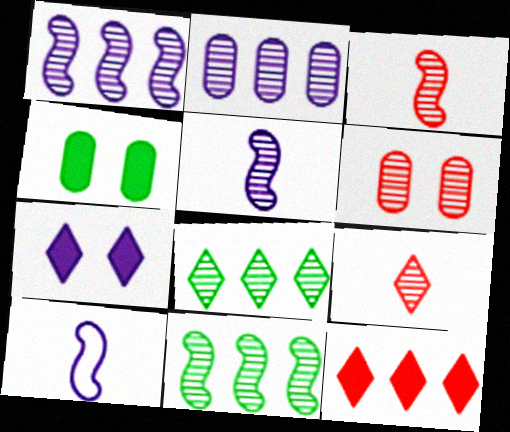[[2, 7, 10], 
[5, 6, 8]]